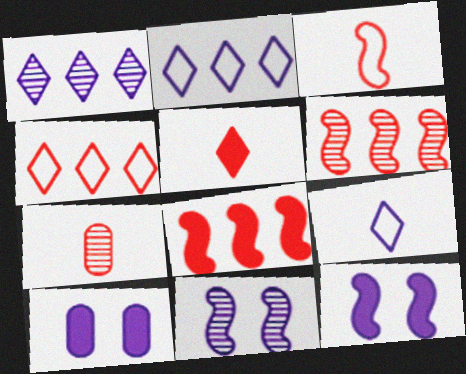[[3, 5, 7]]